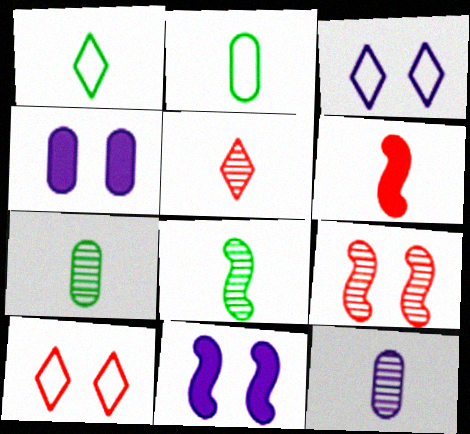[[1, 6, 12], 
[5, 8, 12]]